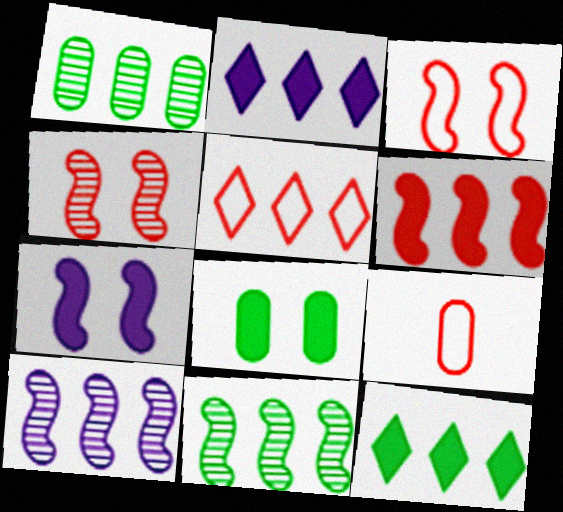[[3, 5, 9]]